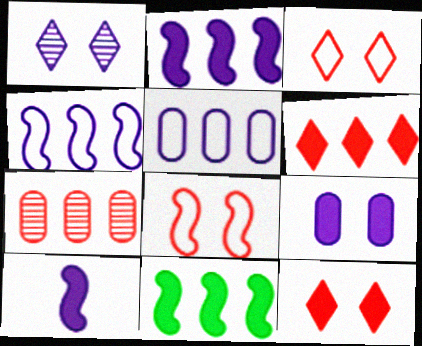[[1, 5, 10]]